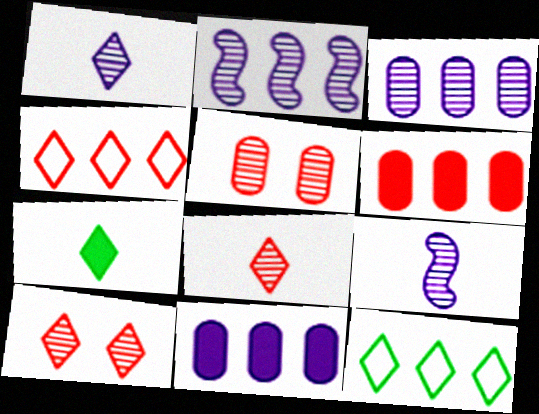[[2, 6, 12]]